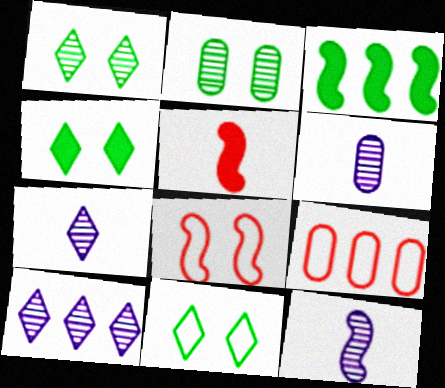[[1, 4, 11], 
[3, 8, 12], 
[3, 9, 10], 
[4, 9, 12], 
[6, 7, 12]]